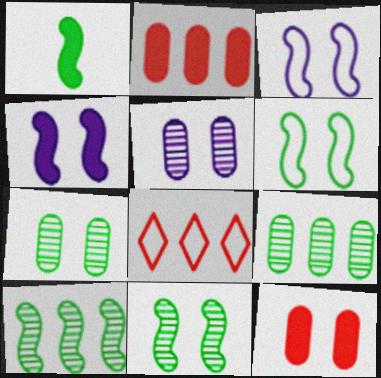[[1, 5, 8], 
[1, 6, 10]]